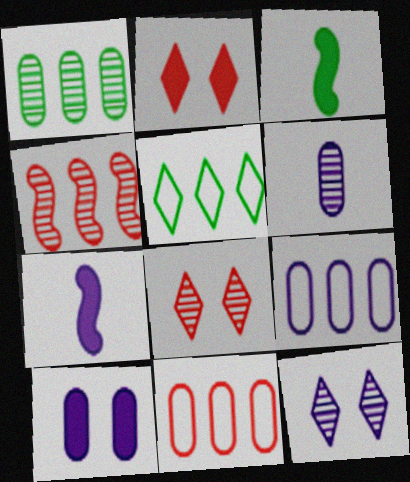[[3, 8, 9], 
[3, 11, 12], 
[6, 9, 10], 
[7, 9, 12]]